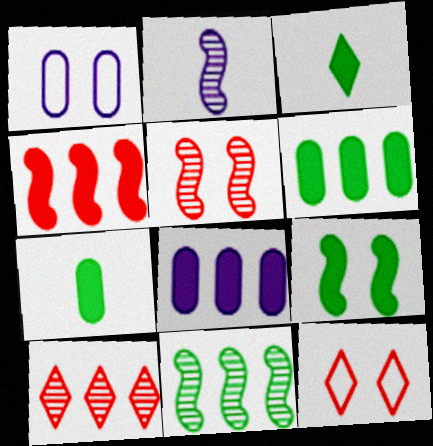[[2, 5, 11], 
[2, 6, 12], 
[3, 6, 9]]